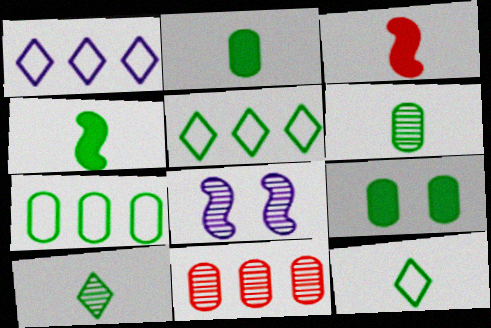[[4, 6, 12], 
[6, 7, 9], 
[8, 10, 11]]